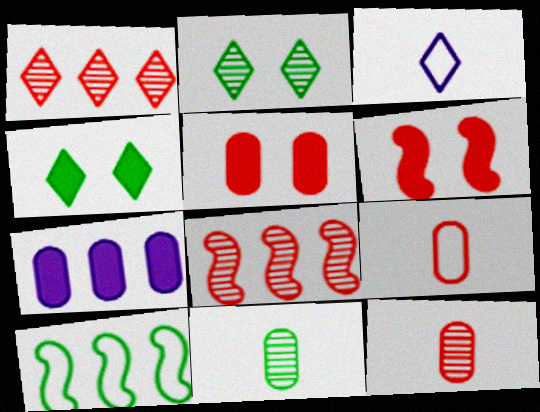[[1, 3, 4], 
[1, 6, 9], 
[1, 7, 10], 
[4, 10, 11]]